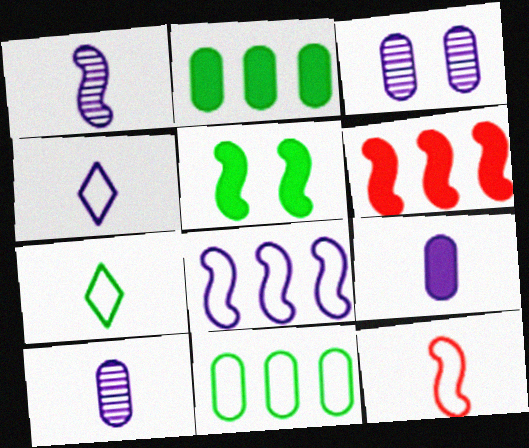[[1, 4, 9], 
[3, 6, 7]]